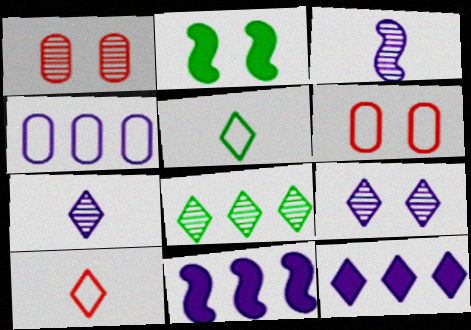[[1, 3, 8], 
[1, 5, 11], 
[2, 6, 9]]